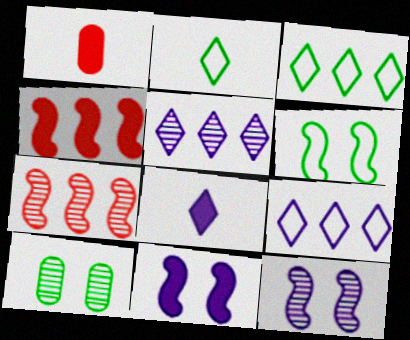[[1, 3, 12], 
[1, 5, 6]]